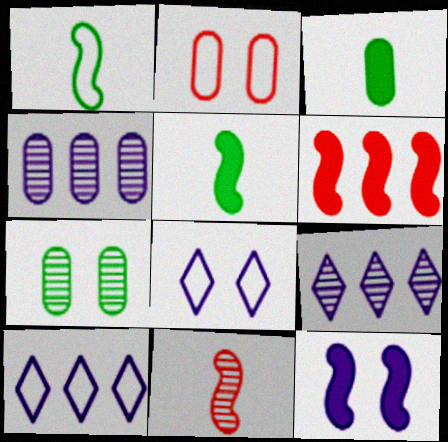[[1, 2, 10], 
[2, 3, 4], 
[2, 5, 9], 
[5, 6, 12], 
[7, 9, 11]]